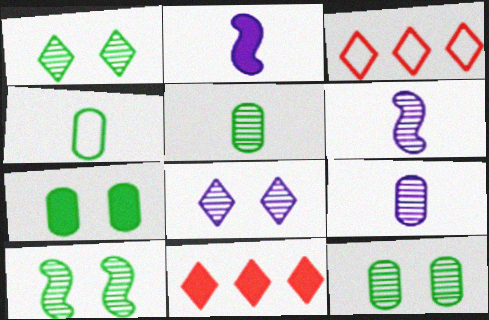[[1, 10, 12], 
[2, 3, 12], 
[2, 7, 11], 
[3, 6, 7]]